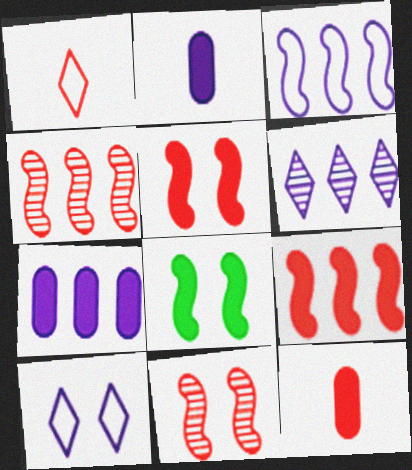[[3, 6, 7]]